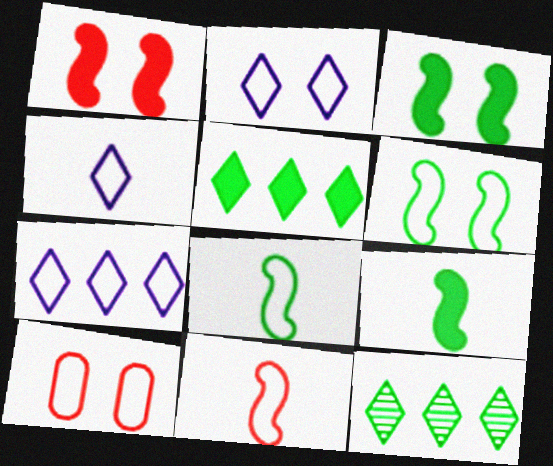[[2, 4, 7], 
[2, 6, 10], 
[7, 8, 10]]